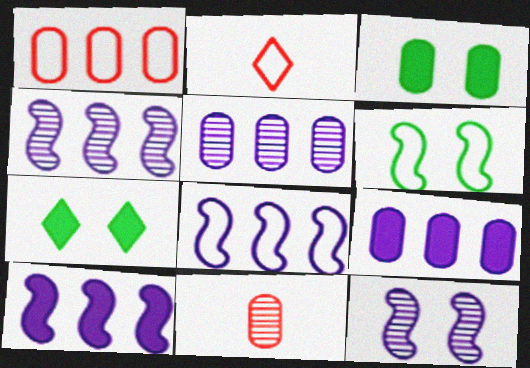[[2, 3, 4], 
[4, 8, 10], 
[7, 8, 11]]